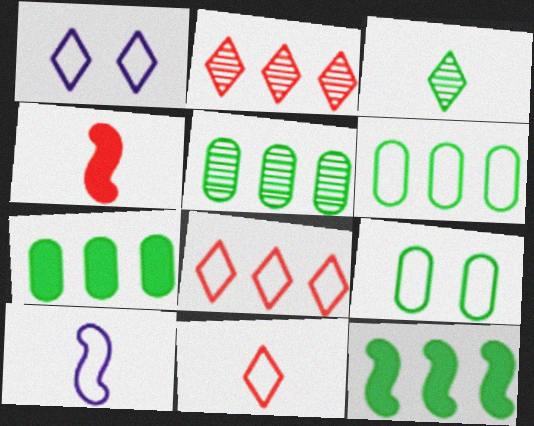[[1, 4, 5], 
[3, 9, 12], 
[5, 6, 7], 
[8, 9, 10]]